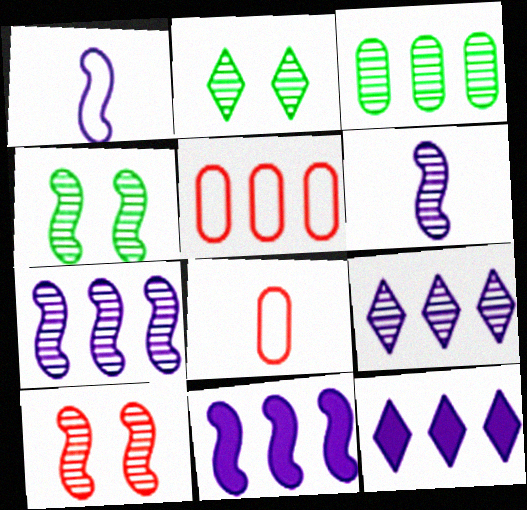[[2, 8, 11], 
[4, 8, 12]]